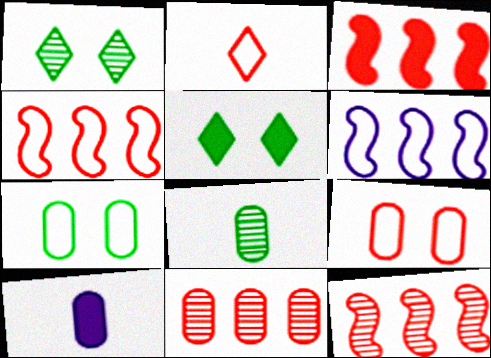[[1, 4, 10], 
[2, 4, 9], 
[2, 6, 7], 
[3, 4, 12], 
[3, 5, 10], 
[7, 10, 11]]